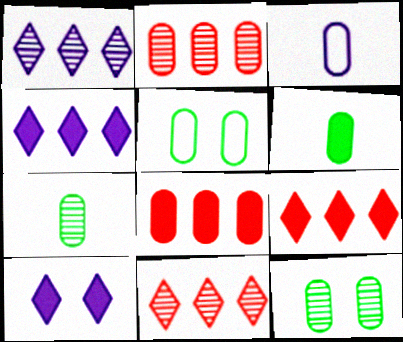[[3, 8, 12]]